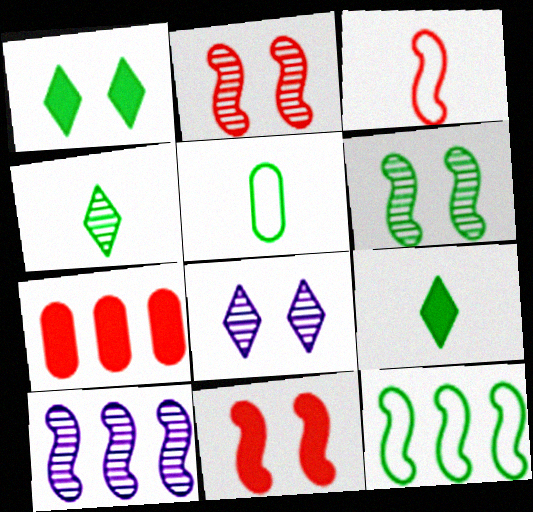[]